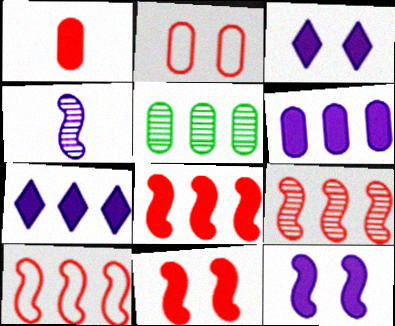[[5, 7, 10], 
[8, 9, 10]]